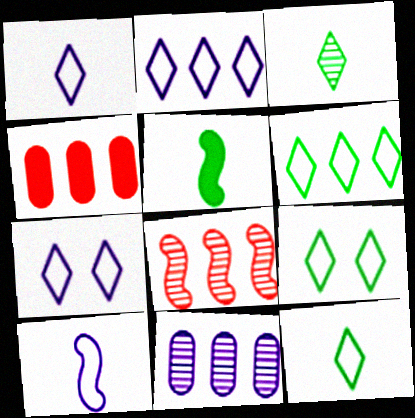[[1, 2, 7], 
[6, 9, 12]]